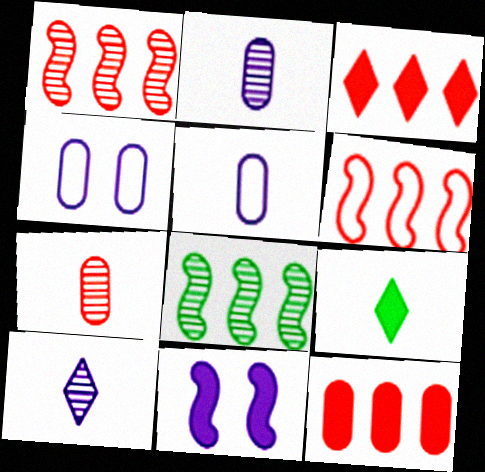[[1, 4, 9], 
[9, 11, 12]]